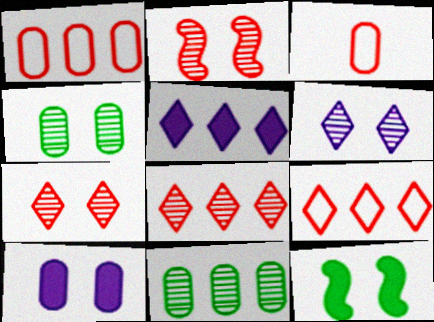[[2, 4, 6], 
[3, 10, 11]]